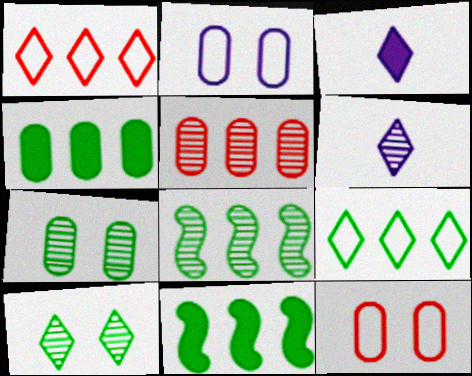[[1, 3, 10], 
[3, 8, 12], 
[4, 8, 9], 
[6, 11, 12]]